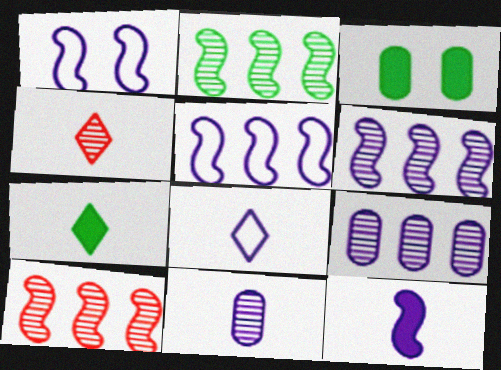[[1, 6, 12], 
[2, 6, 10], 
[3, 4, 5], 
[3, 8, 10], 
[4, 7, 8], 
[8, 11, 12]]